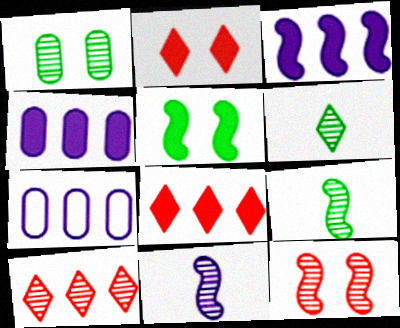[[1, 10, 11], 
[2, 7, 9]]